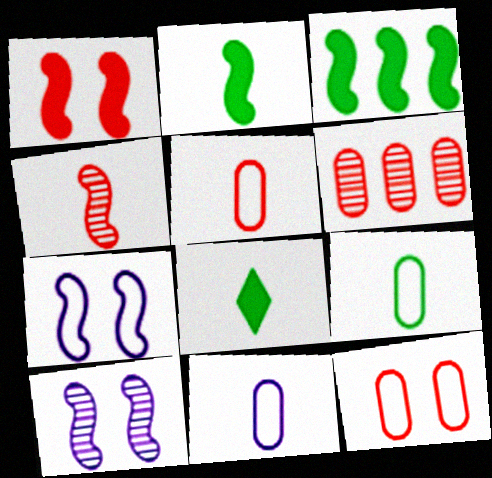[[3, 4, 7], 
[4, 8, 11], 
[5, 9, 11], 
[6, 7, 8]]